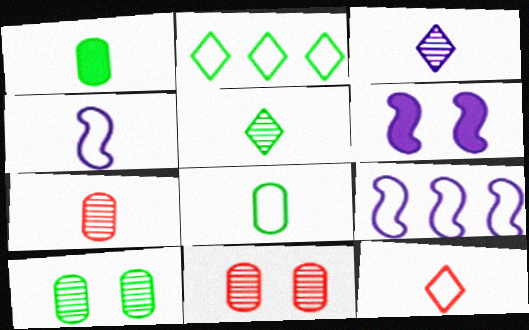[[2, 6, 7], 
[4, 8, 12]]